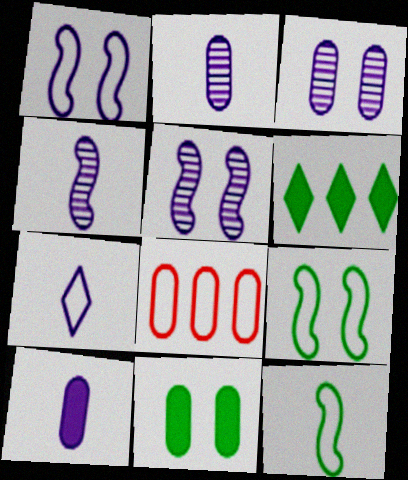[[2, 8, 11], 
[4, 7, 10], 
[7, 8, 9]]